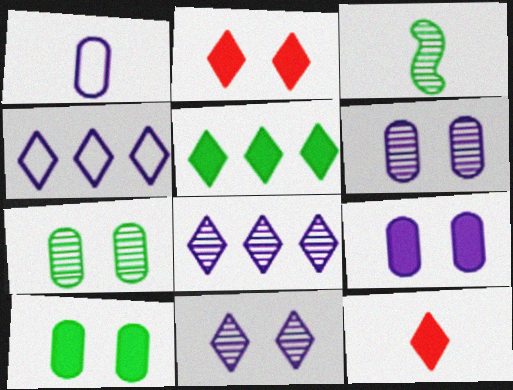[[1, 3, 12]]